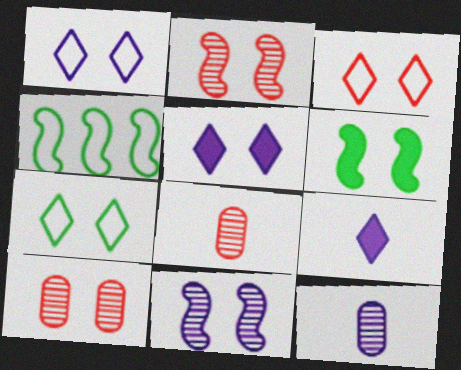[[1, 3, 7], 
[1, 6, 10], 
[4, 5, 8], 
[4, 9, 10]]